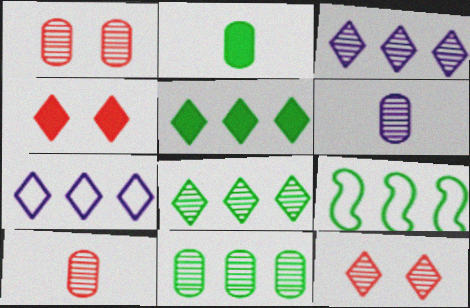[[1, 6, 11], 
[4, 6, 9], 
[5, 9, 11]]